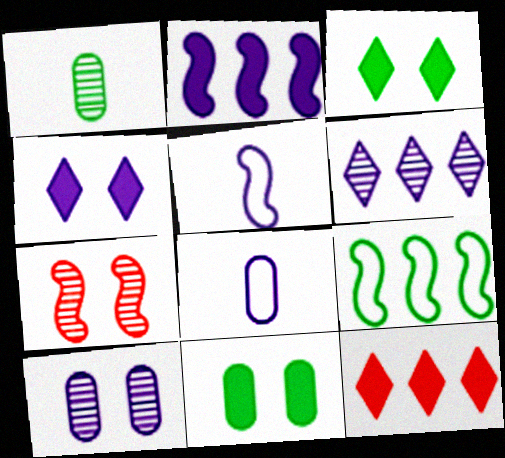[[1, 3, 9], 
[1, 6, 7]]